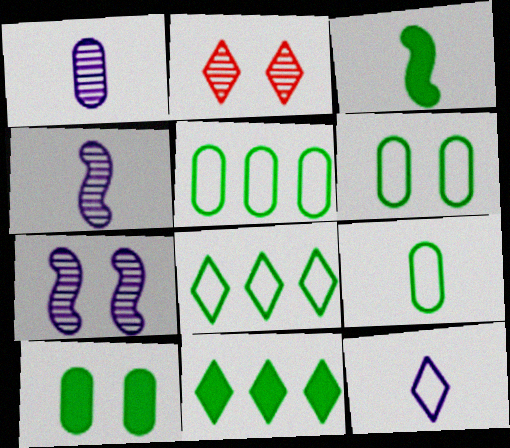[[2, 11, 12], 
[3, 10, 11], 
[5, 6, 9]]